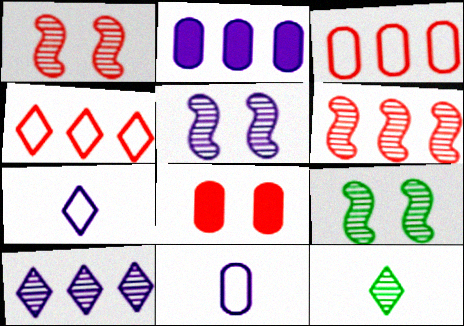[[1, 5, 9], 
[2, 5, 7]]